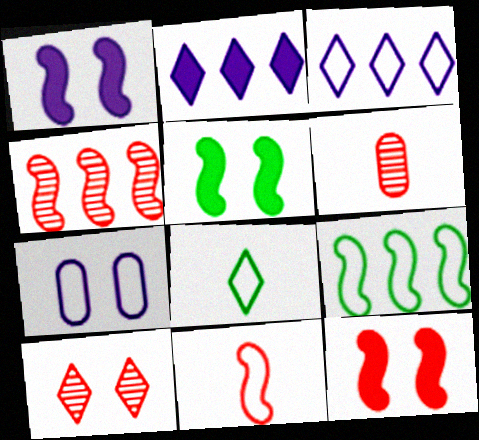[[1, 5, 12], 
[2, 8, 10], 
[3, 5, 6], 
[4, 6, 10], 
[4, 11, 12], 
[5, 7, 10]]